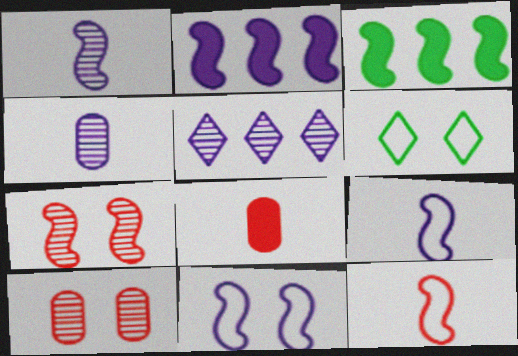[[1, 2, 11], 
[3, 7, 9]]